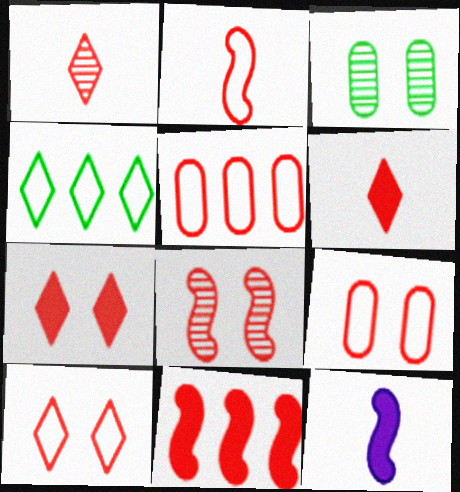[[1, 9, 11], 
[2, 5, 10], 
[2, 8, 11], 
[5, 6, 8], 
[7, 8, 9]]